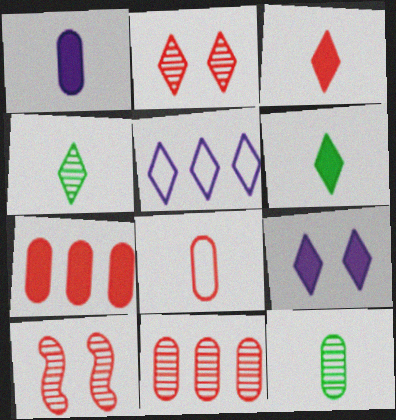[[1, 8, 12], 
[2, 5, 6]]